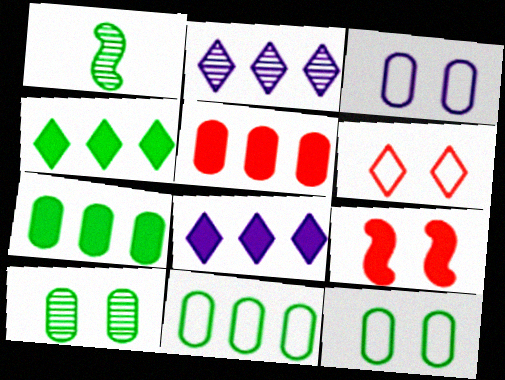[[1, 4, 12]]